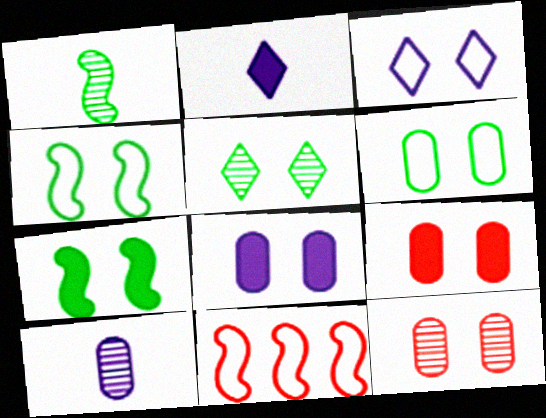[[3, 7, 12], 
[5, 6, 7], 
[6, 8, 12]]